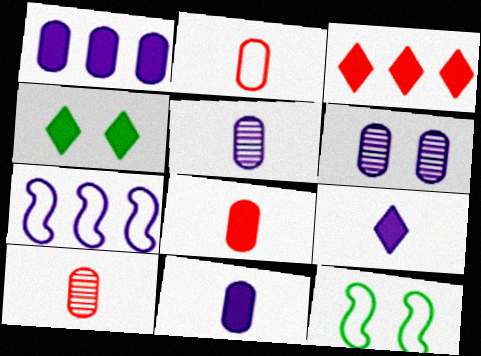[[2, 8, 10], 
[3, 4, 9], 
[3, 5, 12], 
[4, 7, 10], 
[6, 7, 9]]